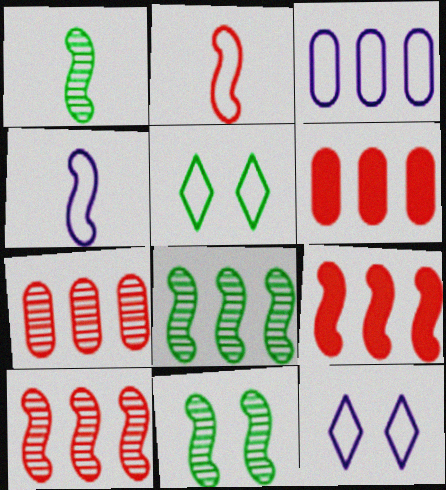[[1, 6, 12], 
[1, 8, 11], 
[2, 3, 5], 
[3, 4, 12], 
[4, 9, 11]]